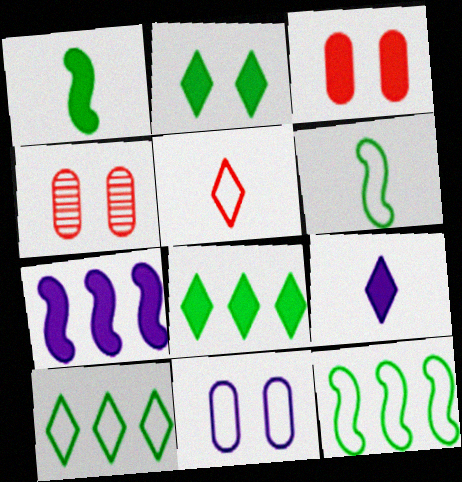[[4, 9, 12], 
[5, 11, 12]]